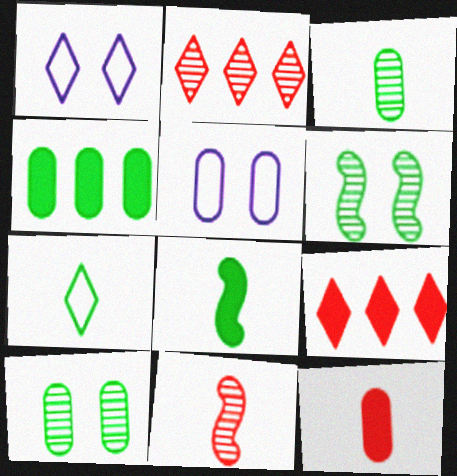[[1, 4, 11], 
[2, 5, 8], 
[3, 7, 8], 
[4, 6, 7]]